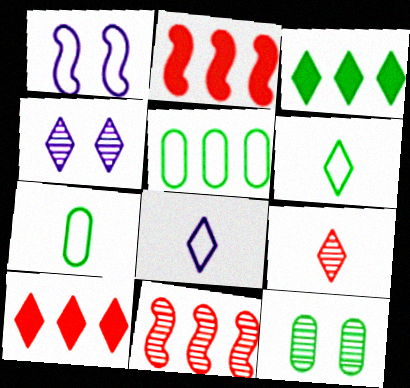[[2, 4, 7], 
[2, 8, 12], 
[4, 6, 10]]